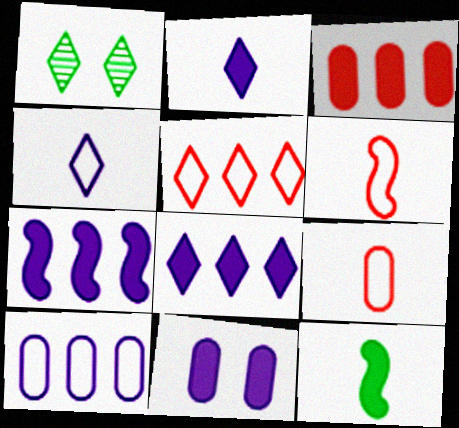[[1, 2, 5], 
[1, 7, 9], 
[2, 7, 11]]